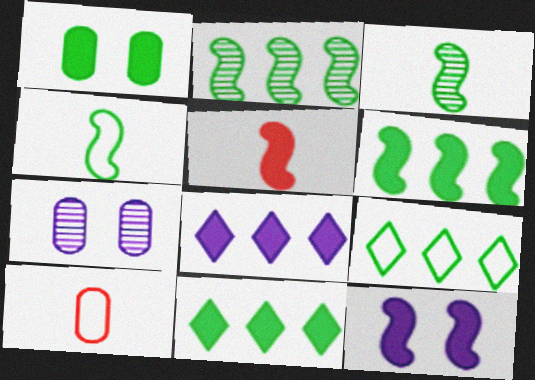[[1, 3, 9], 
[1, 5, 8], 
[5, 6, 12], 
[5, 7, 9]]